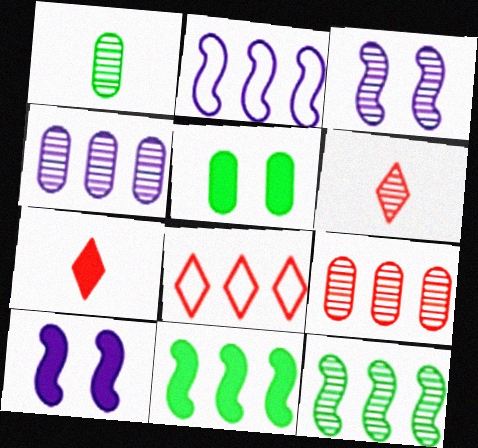[[1, 8, 10], 
[2, 5, 6], 
[4, 8, 11]]